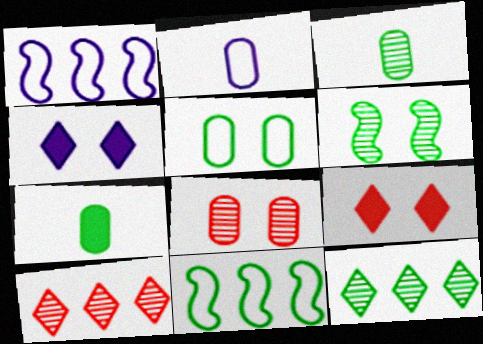[[1, 3, 9], 
[3, 6, 12]]